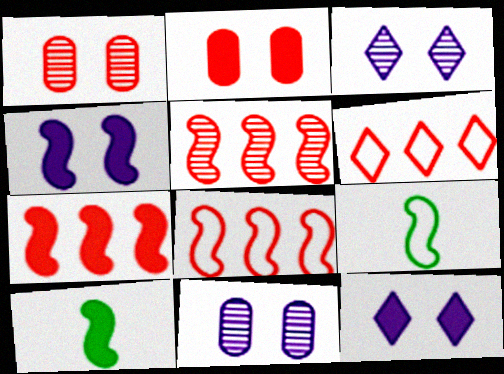[[4, 5, 9], 
[4, 7, 10], 
[5, 7, 8], 
[6, 10, 11]]